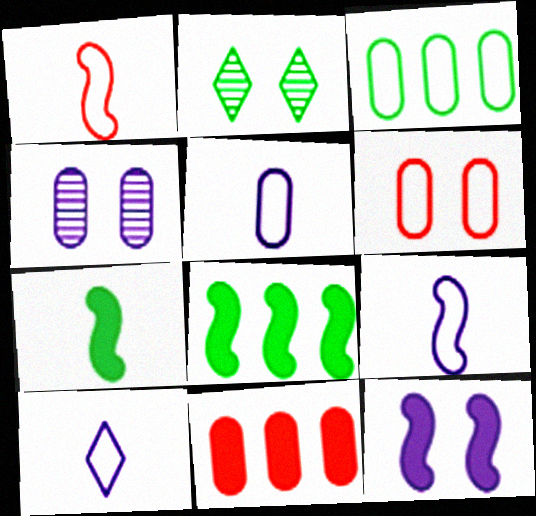[[2, 3, 7], 
[2, 6, 12], 
[2, 9, 11], 
[3, 5, 6], 
[5, 9, 10]]